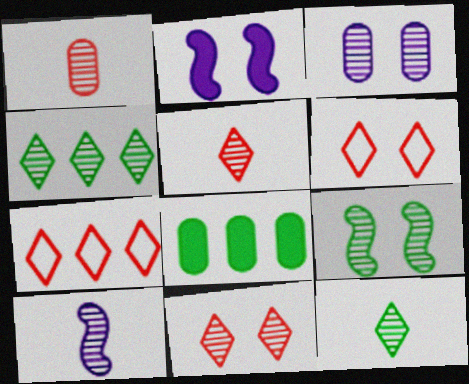[[1, 10, 12], 
[3, 9, 11], 
[6, 8, 10]]